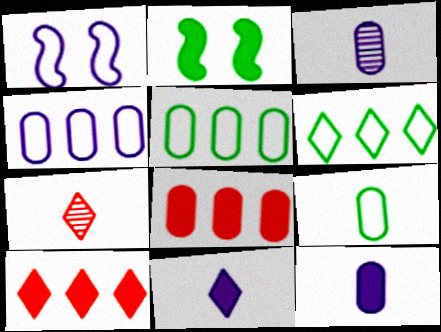[[2, 4, 7], 
[2, 8, 11], 
[2, 10, 12]]